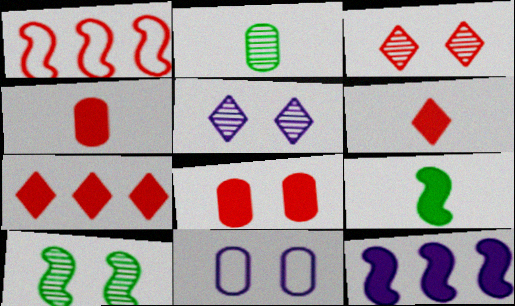[[1, 3, 4]]